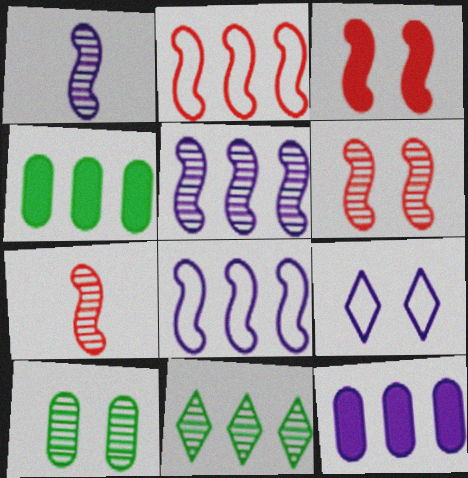[[1, 9, 12], 
[2, 3, 7], 
[2, 11, 12], 
[3, 9, 10], 
[4, 7, 9]]